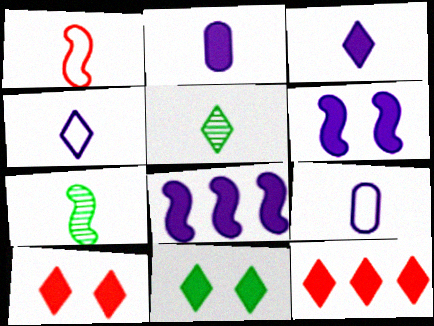[[1, 2, 5], 
[3, 11, 12]]